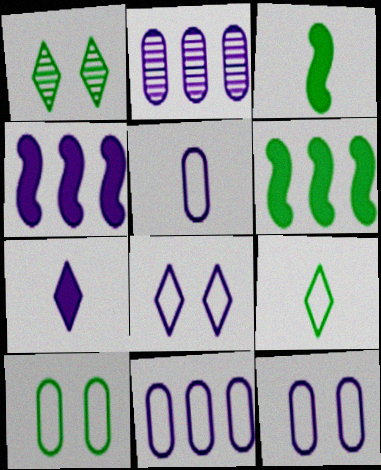[[5, 11, 12]]